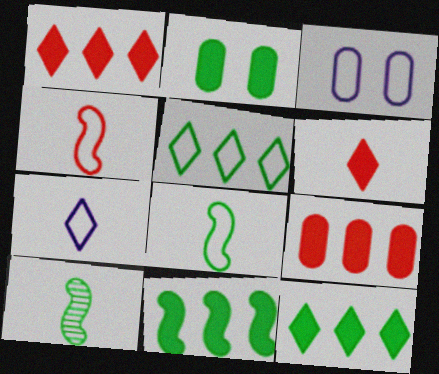[[1, 3, 10], 
[2, 5, 10], 
[3, 4, 5]]